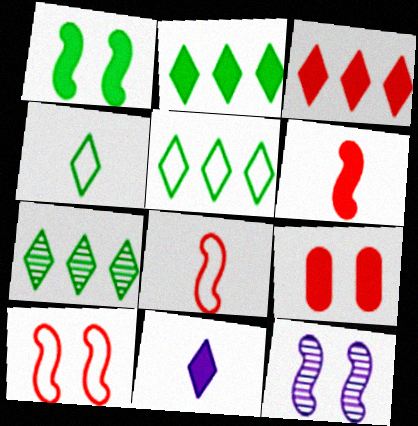[[1, 10, 12], 
[2, 5, 7], 
[3, 6, 9]]